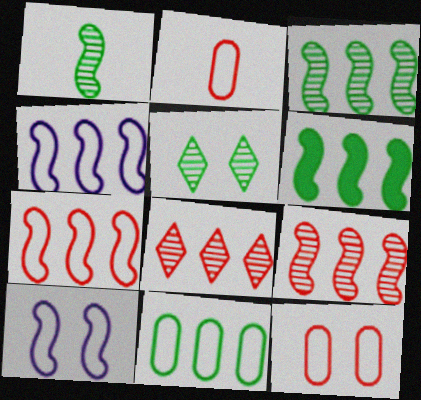[[4, 6, 9]]